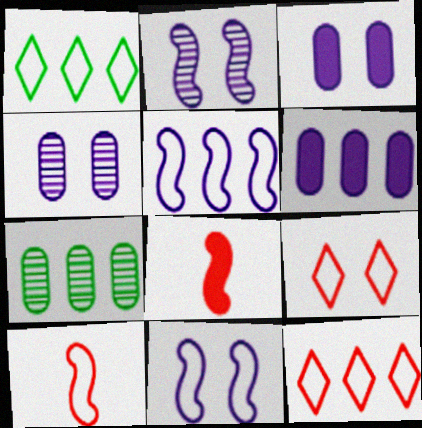[[1, 4, 8]]